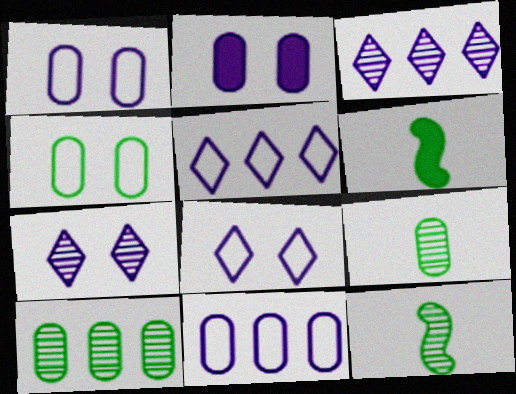[]